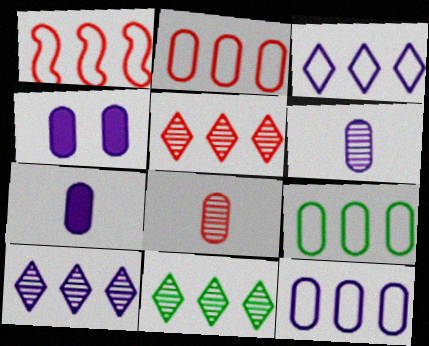[[1, 3, 9], 
[2, 9, 12], 
[4, 6, 12], 
[4, 8, 9], 
[5, 10, 11]]